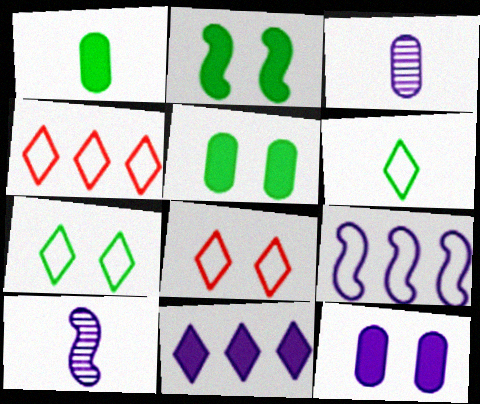[[2, 3, 4], 
[4, 5, 10]]